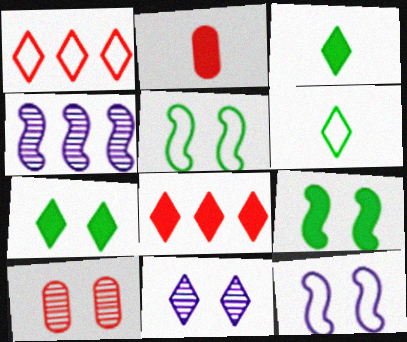[[1, 3, 11], 
[6, 8, 11], 
[7, 10, 12]]